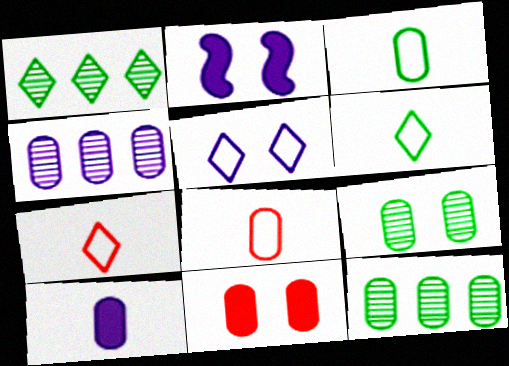[[1, 2, 8], 
[2, 7, 12], 
[3, 4, 11]]